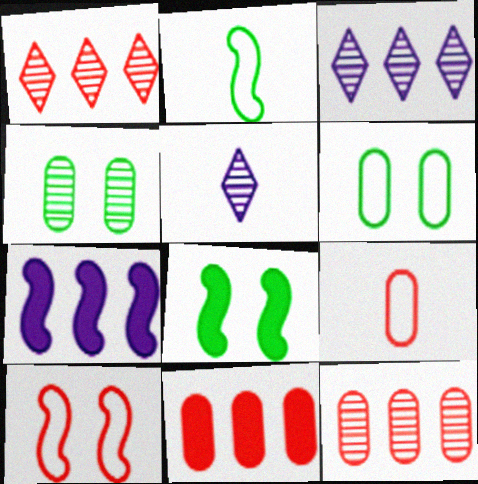[[3, 8, 9]]